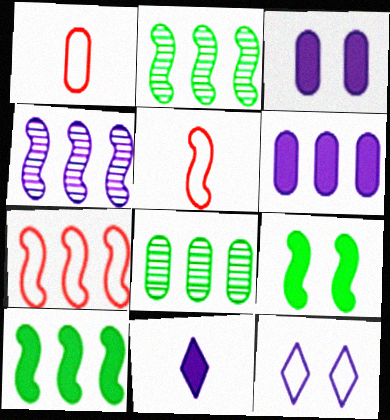[[1, 3, 8], 
[4, 5, 9], 
[4, 7, 10]]